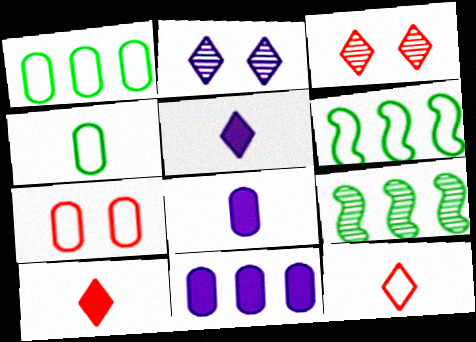[[3, 6, 8], 
[5, 7, 9]]